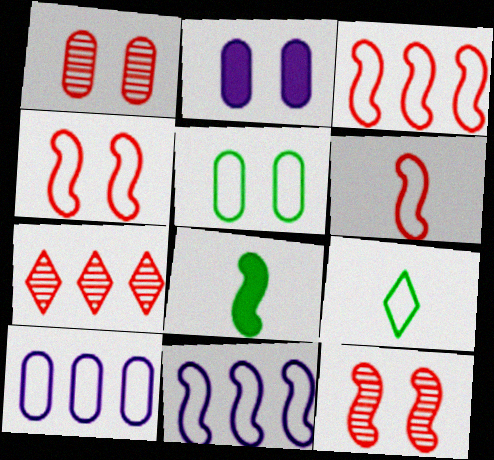[[1, 2, 5], 
[3, 4, 6], 
[4, 9, 10], 
[8, 11, 12]]